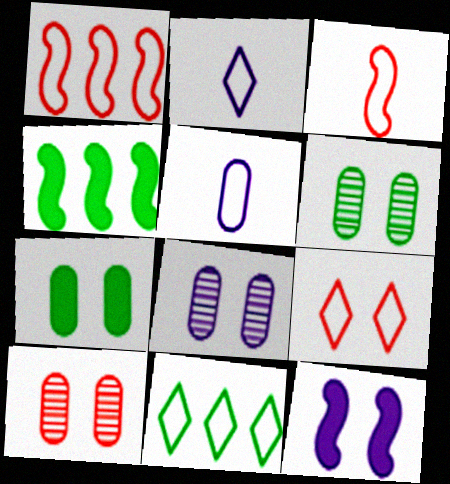[[2, 4, 10], 
[2, 9, 11], 
[6, 8, 10], 
[6, 9, 12]]